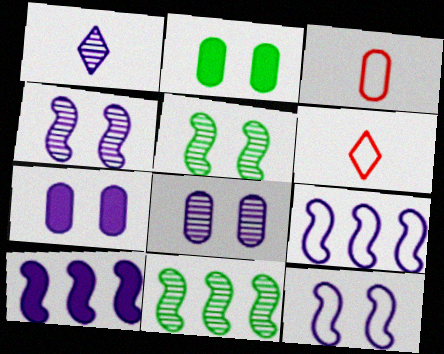[[1, 7, 9], 
[6, 7, 11]]